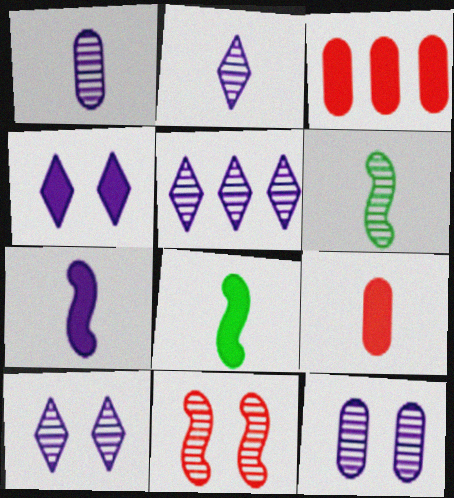[[2, 5, 10], 
[3, 4, 8]]